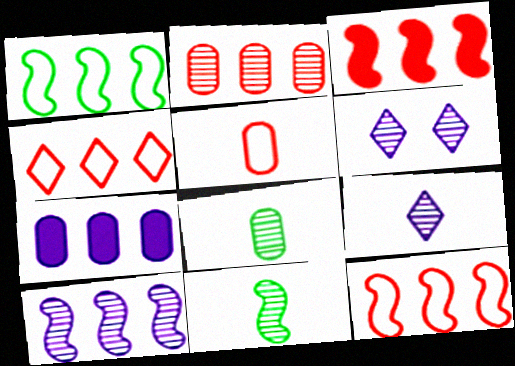[[1, 3, 10], 
[2, 3, 4], 
[2, 6, 11]]